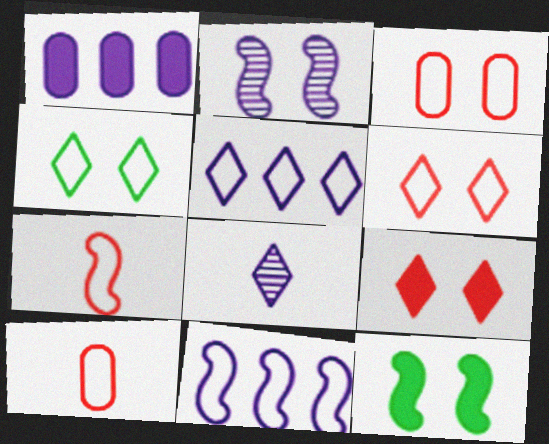[[4, 10, 11]]